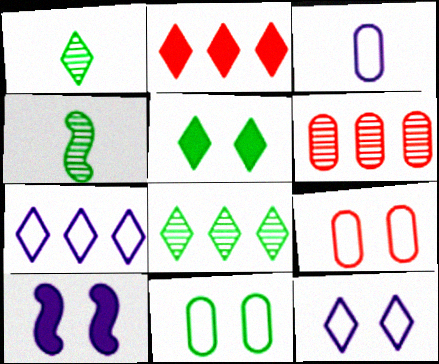[[1, 2, 12], 
[2, 7, 8]]